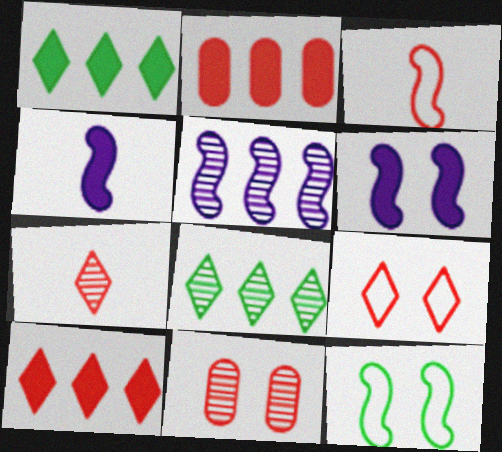[[3, 10, 11], 
[7, 9, 10]]